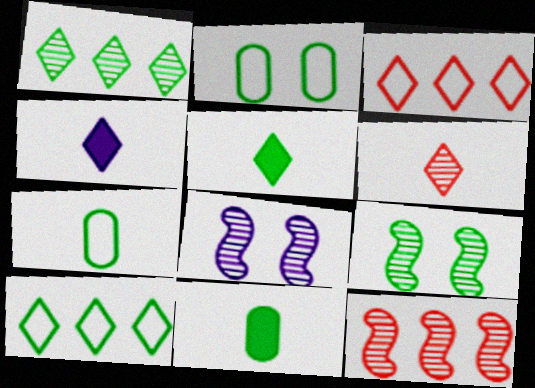[[2, 4, 12], 
[3, 8, 11], 
[9, 10, 11]]